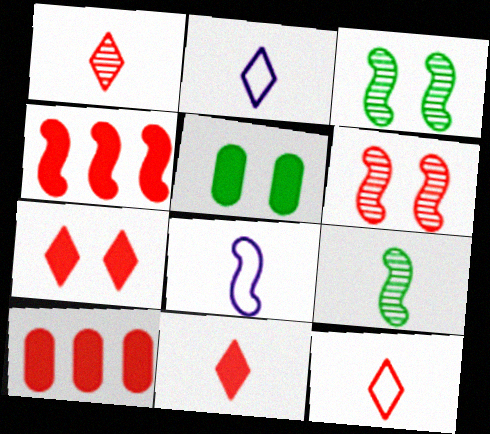[[1, 11, 12], 
[2, 3, 10], 
[3, 4, 8], 
[6, 10, 12]]